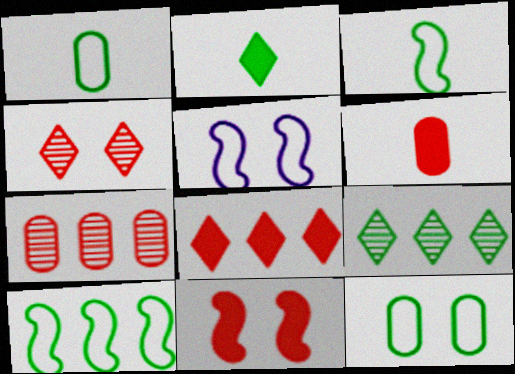[[2, 5, 7], 
[5, 6, 9], 
[6, 8, 11]]